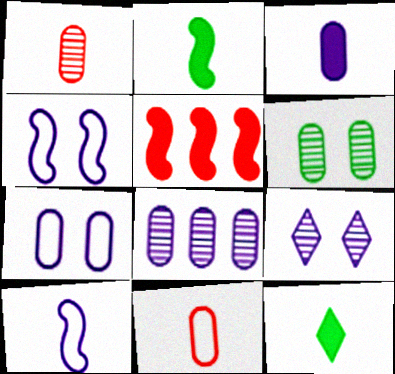[[1, 6, 8], 
[1, 10, 12], 
[3, 7, 8]]